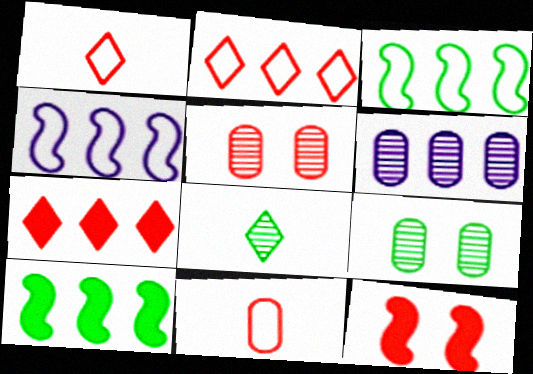[[2, 6, 10], 
[3, 6, 7]]